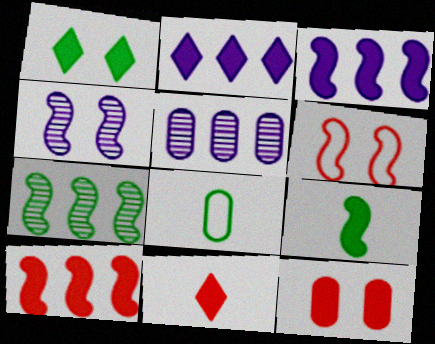[[1, 2, 11], 
[1, 7, 8], 
[2, 9, 12], 
[5, 8, 12], 
[10, 11, 12]]